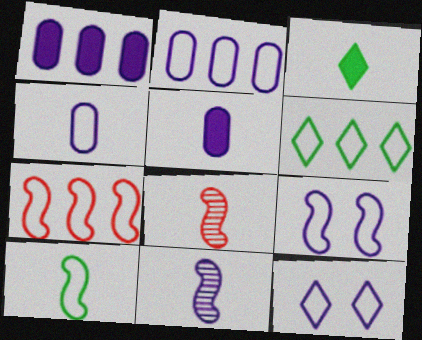[[1, 11, 12], 
[2, 6, 7], 
[3, 4, 8], 
[7, 9, 10]]